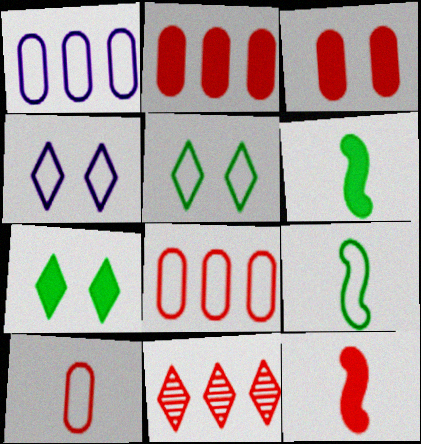[[4, 8, 9]]